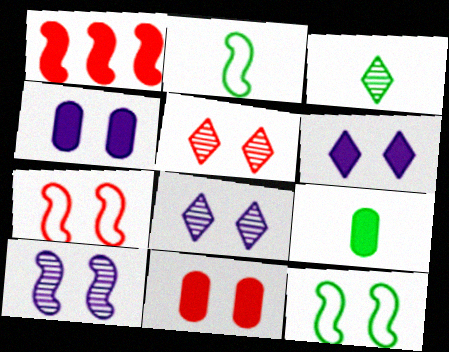[[1, 2, 10], 
[1, 6, 9], 
[2, 3, 9], 
[4, 5, 12], 
[5, 7, 11], 
[8, 11, 12]]